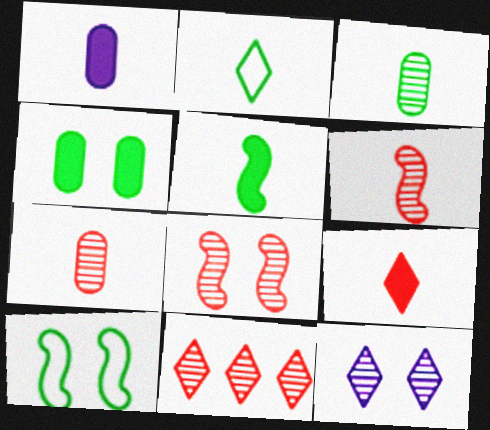[[1, 2, 6], 
[1, 5, 9], 
[1, 10, 11], 
[2, 3, 5], 
[7, 8, 11]]